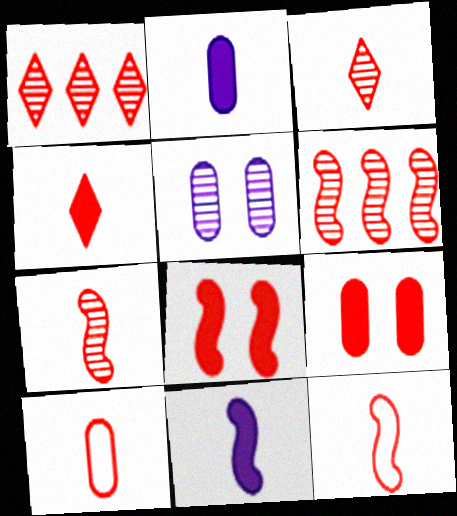[[1, 8, 10], 
[1, 9, 12], 
[4, 7, 10], 
[6, 8, 12]]